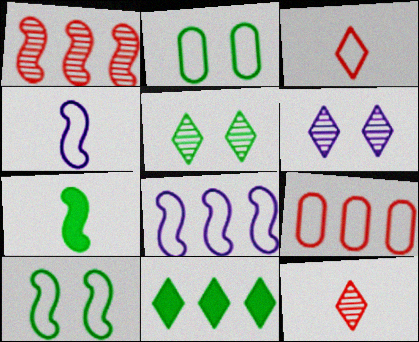[[2, 3, 8], 
[3, 6, 11], 
[6, 7, 9]]